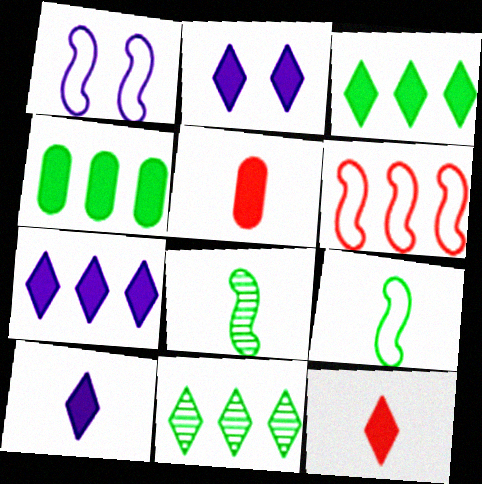[[1, 5, 11], 
[1, 6, 9], 
[2, 3, 12], 
[2, 7, 10]]